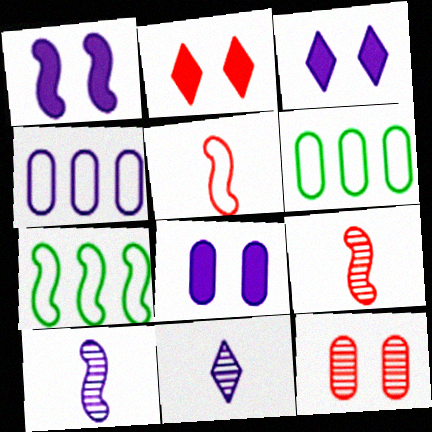[[1, 3, 8], 
[1, 4, 11], 
[1, 7, 9], 
[2, 6, 10], 
[3, 4, 10], 
[3, 6, 9]]